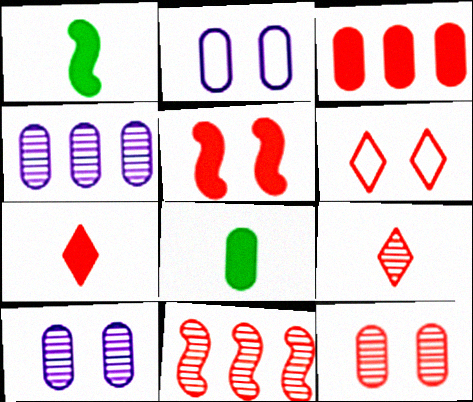[[1, 4, 6], 
[3, 5, 7], 
[5, 6, 12], 
[9, 11, 12]]